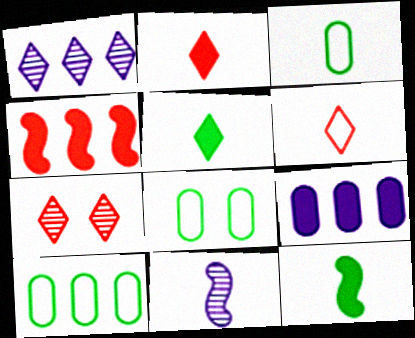[[1, 4, 10], 
[2, 3, 11], 
[3, 8, 10]]